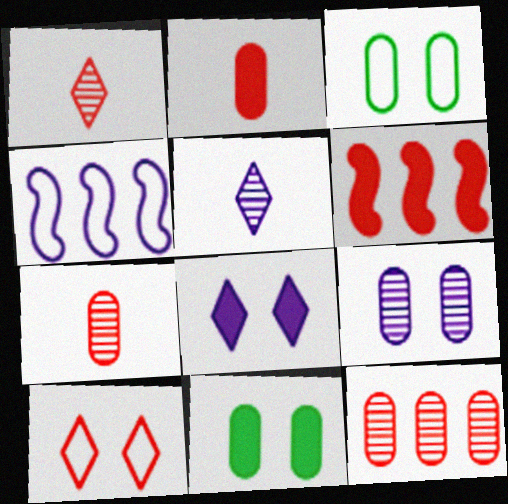[[1, 4, 11], 
[3, 5, 6], 
[6, 7, 10]]